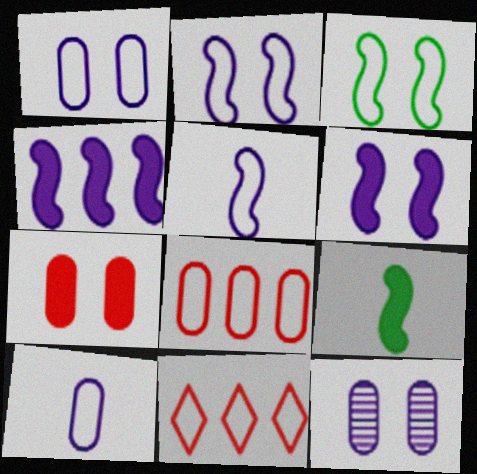[[3, 10, 11], 
[9, 11, 12]]